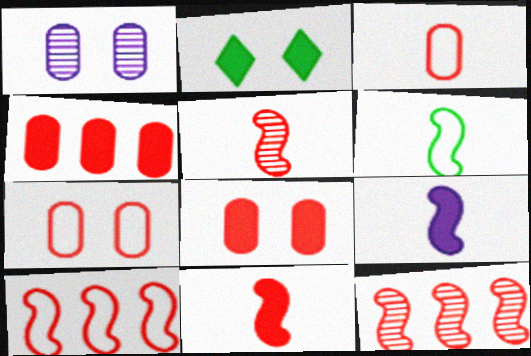[[2, 4, 9], 
[5, 6, 9]]